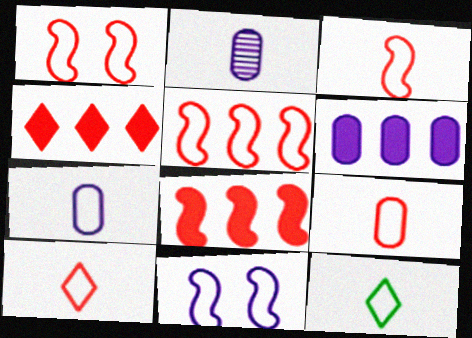[[1, 3, 5], 
[3, 7, 12], 
[3, 9, 10]]